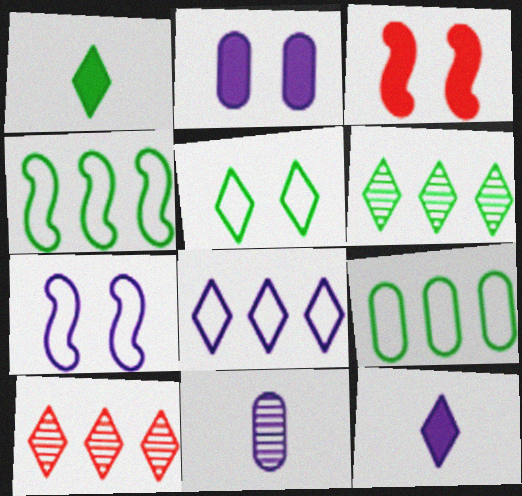[[1, 5, 6], 
[5, 10, 12]]